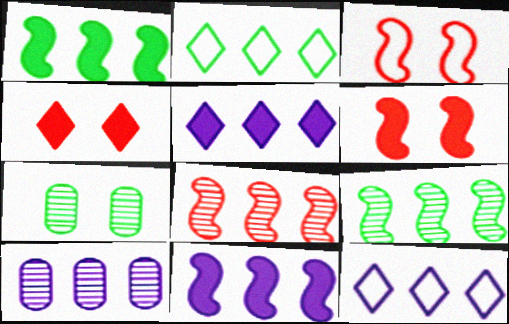[[10, 11, 12]]